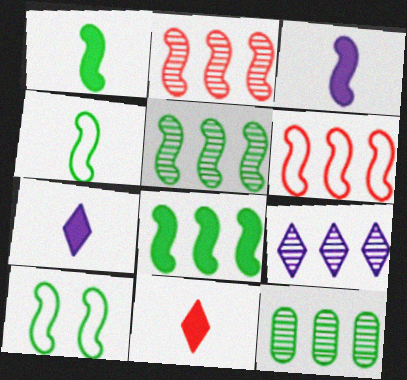[[1, 5, 10], 
[2, 3, 10], 
[2, 9, 12]]